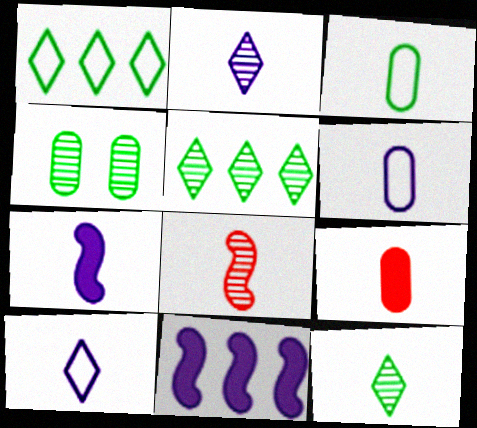[[2, 6, 7]]